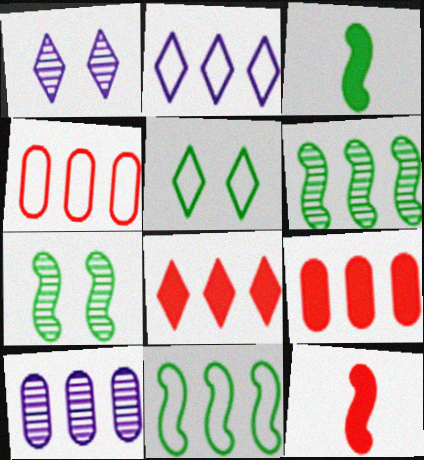[[1, 3, 4], 
[2, 4, 11], 
[2, 6, 9], 
[3, 7, 11], 
[5, 10, 12], 
[8, 10, 11]]